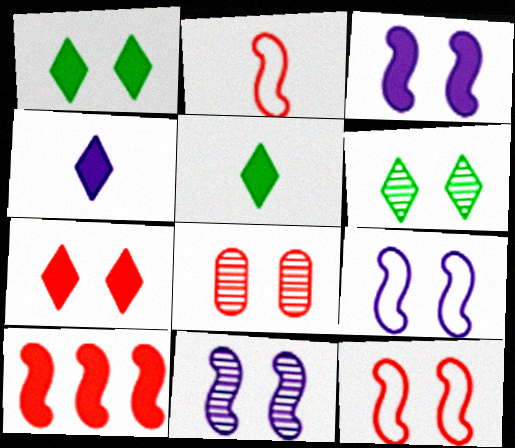[[1, 8, 9], 
[3, 9, 11], 
[6, 8, 11], 
[7, 8, 12]]